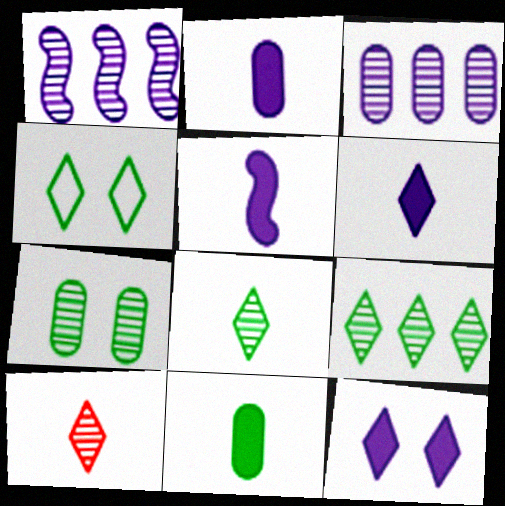[[1, 7, 10], 
[2, 5, 6]]